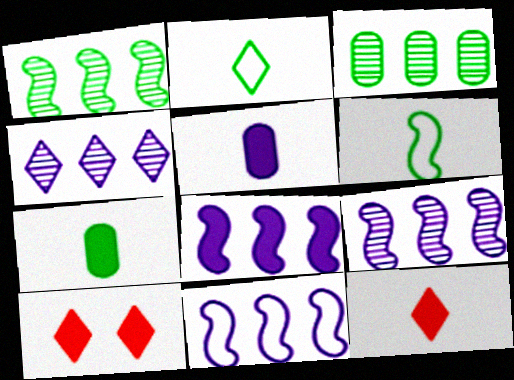[[2, 4, 10], 
[7, 8, 10], 
[8, 9, 11]]